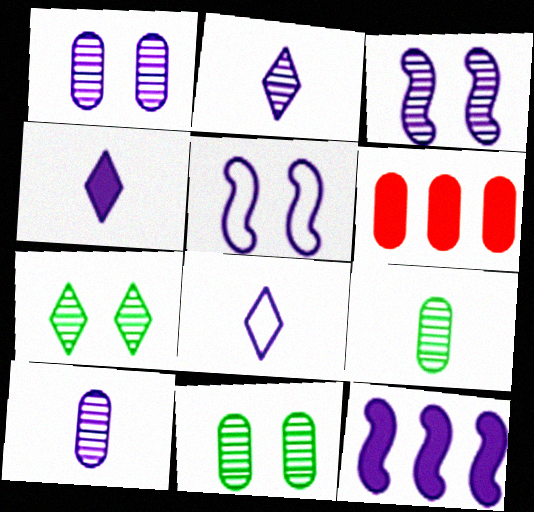[[1, 8, 12], 
[2, 4, 8]]